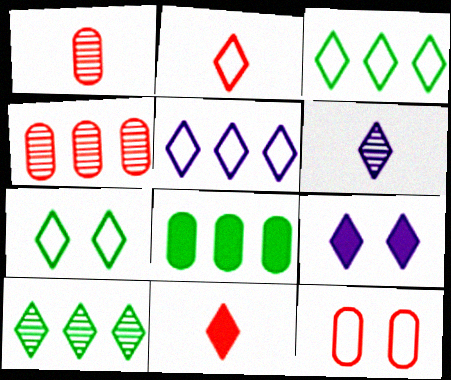[[2, 5, 7], 
[2, 9, 10], 
[5, 6, 9]]